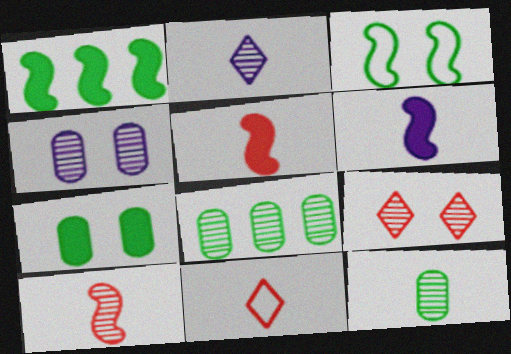[[1, 4, 11], 
[2, 10, 12], 
[6, 11, 12]]